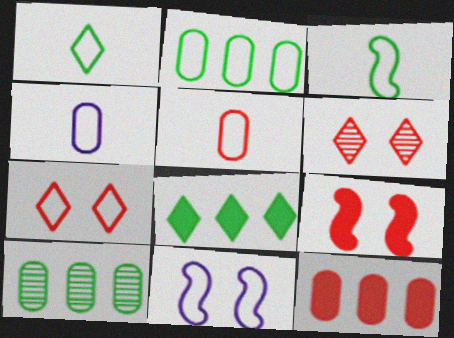[]